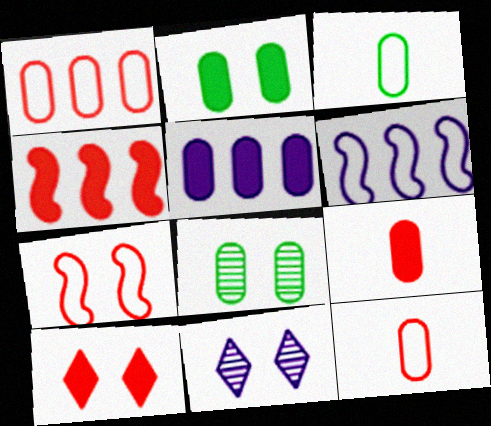[[2, 5, 9], 
[2, 7, 11], 
[3, 4, 11], 
[4, 9, 10], 
[5, 8, 12]]